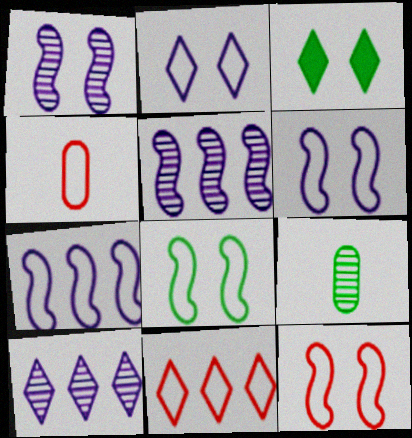[[3, 4, 5], 
[4, 11, 12], 
[6, 8, 12]]